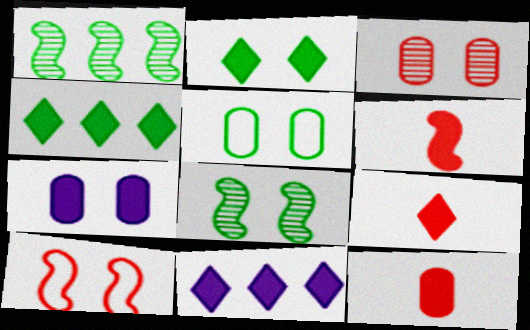[[2, 5, 8], 
[2, 9, 11], 
[3, 5, 7], 
[4, 6, 7], 
[6, 9, 12]]